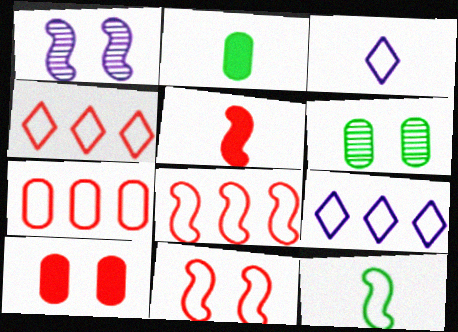[[1, 2, 4], 
[4, 7, 8], 
[5, 6, 9]]